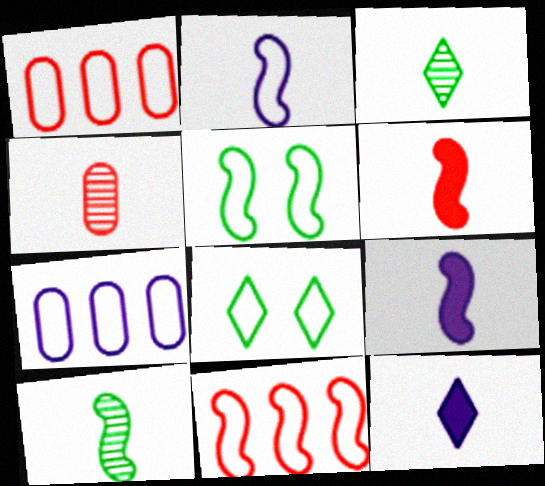[[1, 2, 8], 
[2, 5, 11], 
[2, 6, 10]]